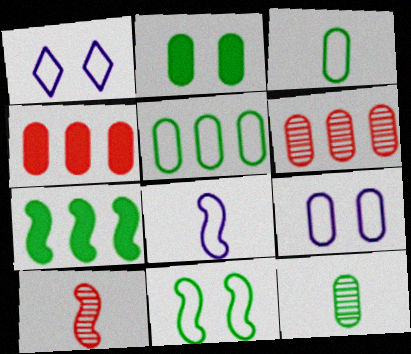[[2, 5, 12], 
[4, 9, 12]]